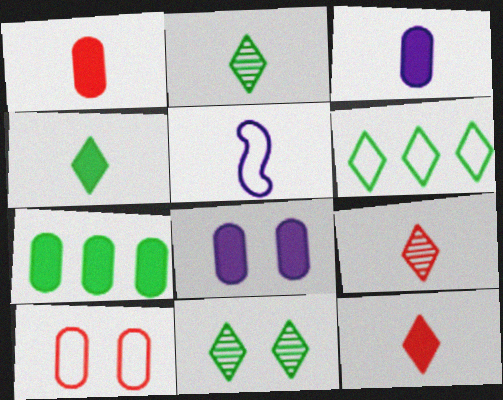[[1, 2, 5], 
[1, 7, 8], 
[4, 6, 11], 
[5, 6, 10]]